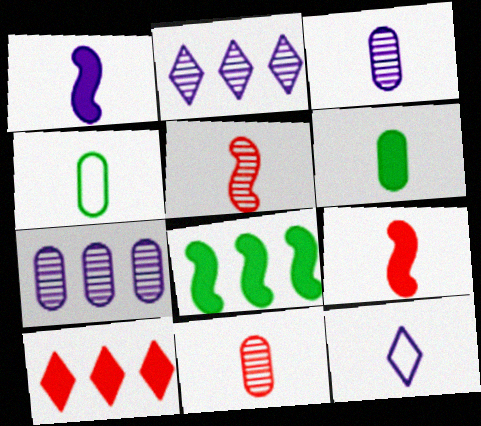[[1, 3, 12], 
[5, 6, 12]]